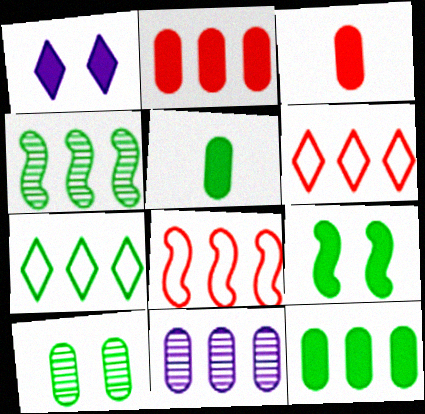[[4, 7, 12]]